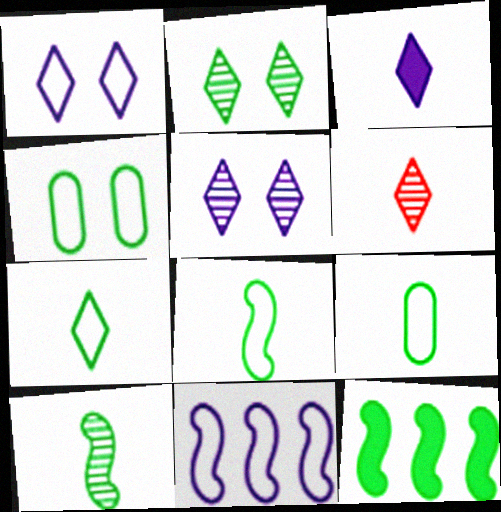[[2, 9, 12], 
[3, 6, 7], 
[7, 8, 9]]